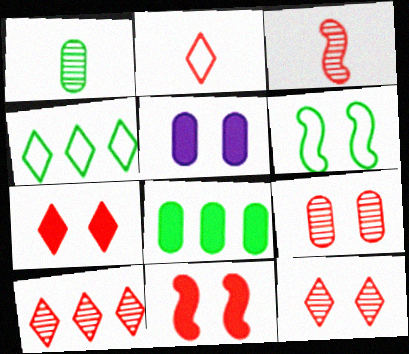[[2, 7, 10], 
[3, 4, 5], 
[3, 9, 10], 
[5, 6, 12]]